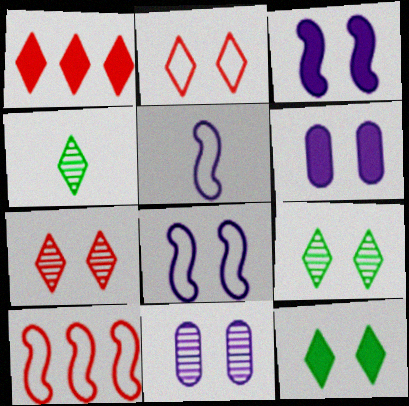[[4, 6, 10]]